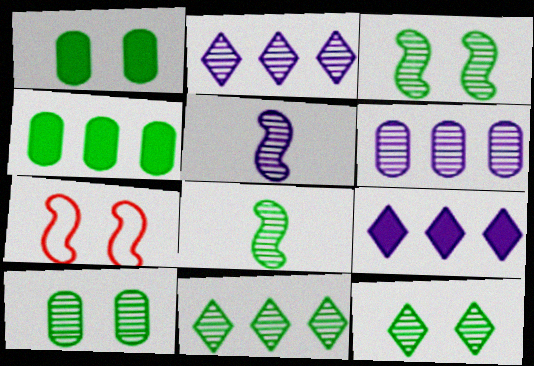[[3, 10, 12], 
[8, 10, 11]]